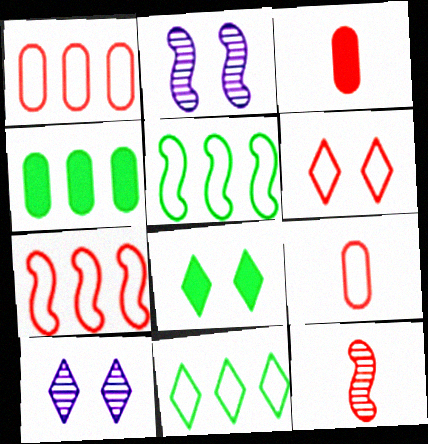[[2, 3, 11], 
[3, 5, 10], 
[6, 7, 9], 
[6, 8, 10]]